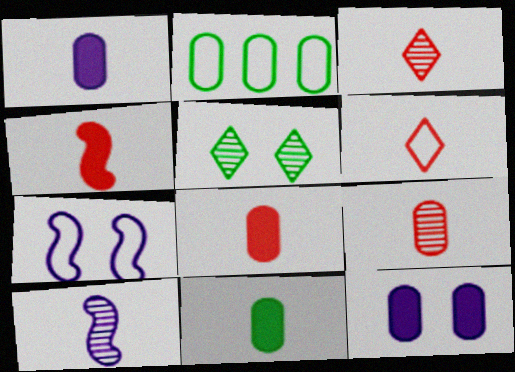[[1, 8, 11], 
[2, 6, 7], 
[2, 9, 12], 
[4, 6, 9], 
[6, 10, 11]]